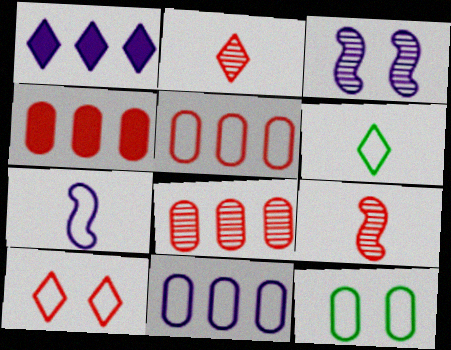[[1, 9, 12], 
[3, 4, 6], 
[4, 5, 8], 
[4, 9, 10]]